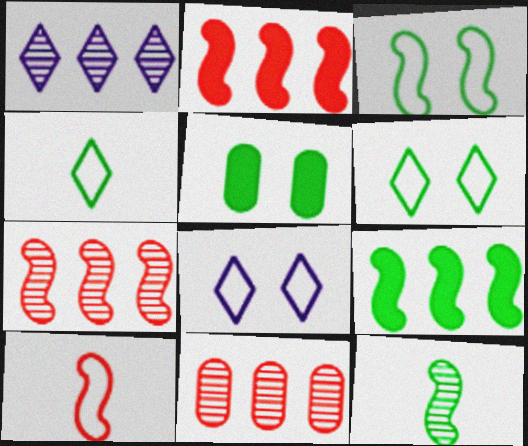[[1, 5, 10], 
[3, 9, 12]]